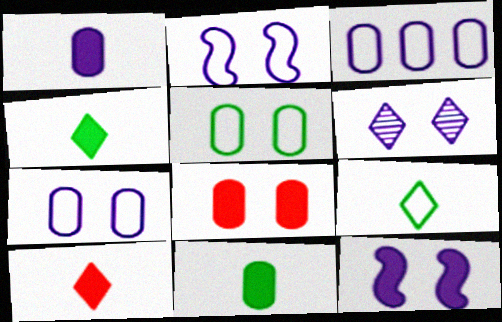[[6, 7, 12]]